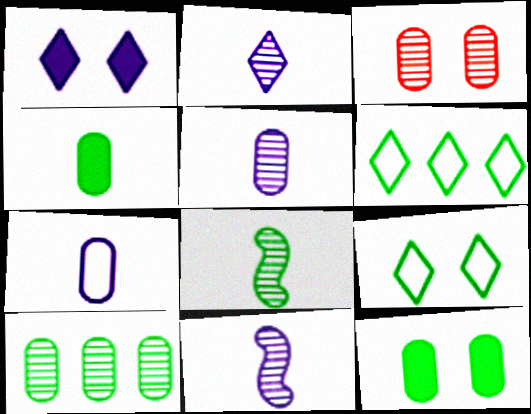[[2, 5, 11], 
[3, 5, 10], 
[6, 8, 12]]